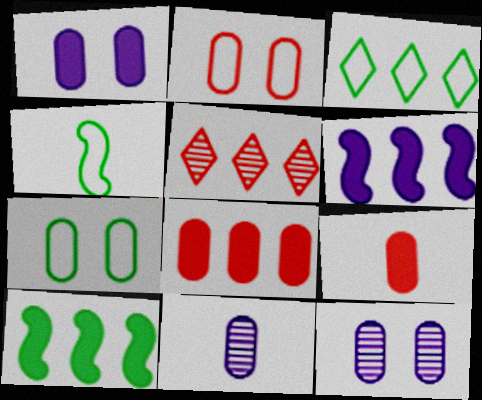[[1, 4, 5], 
[3, 4, 7], 
[7, 8, 11]]